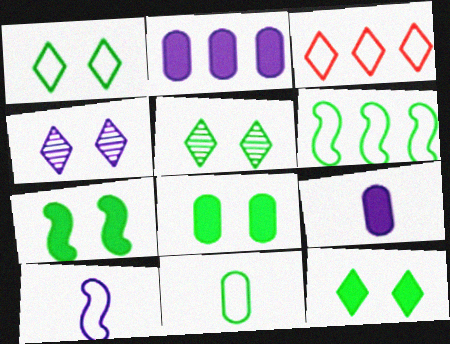[[1, 5, 12], 
[1, 6, 11], 
[2, 4, 10], 
[7, 8, 12]]